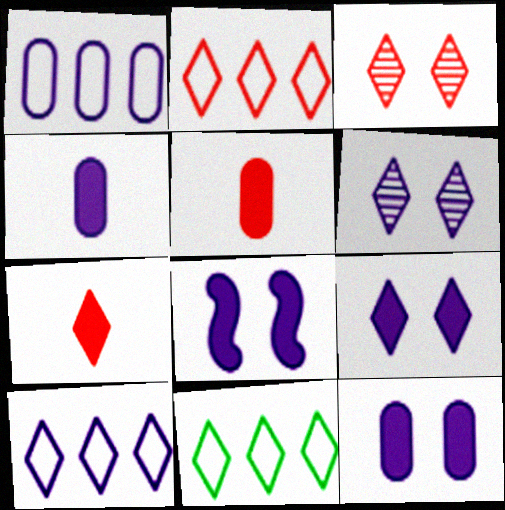[[2, 3, 7], 
[2, 10, 11], 
[6, 7, 11], 
[8, 9, 12]]